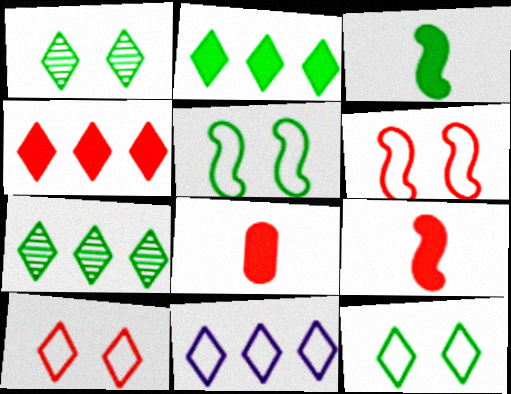[[4, 7, 11]]